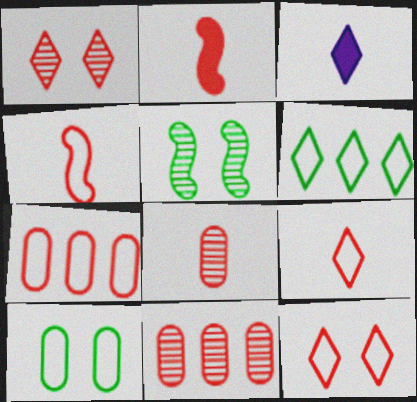[[1, 2, 7], 
[1, 3, 6], 
[2, 8, 9], 
[2, 11, 12], 
[3, 5, 7], 
[4, 7, 12]]